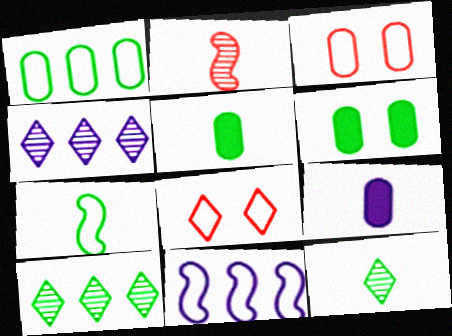[[5, 7, 12], 
[6, 7, 10]]